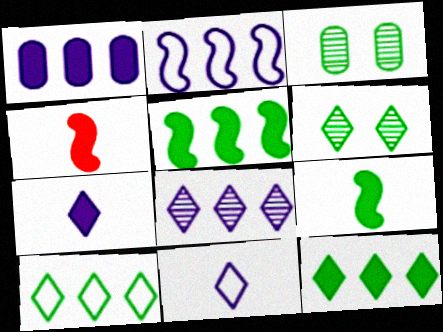[[1, 2, 8], 
[3, 9, 10]]